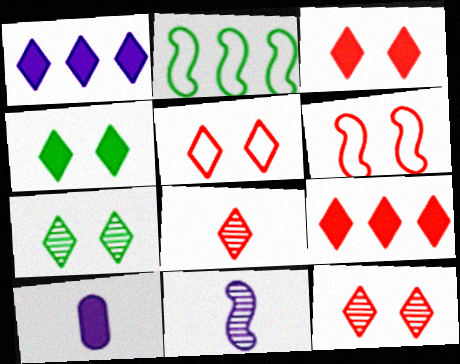[[2, 10, 12], 
[3, 5, 12], 
[5, 8, 9]]